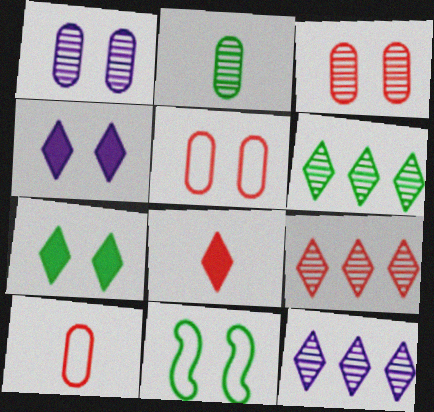[[3, 4, 11], 
[6, 9, 12]]